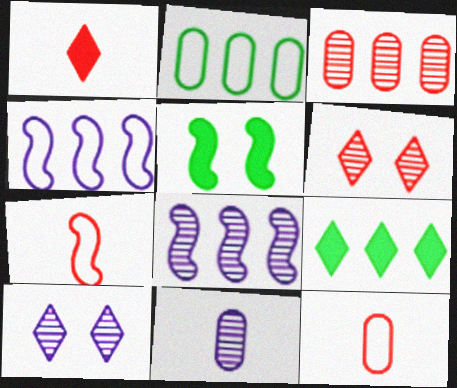[[3, 4, 9], 
[5, 7, 8], 
[8, 10, 11]]